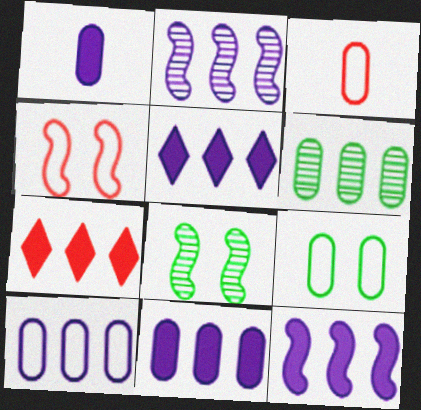[[2, 5, 10], 
[3, 5, 8], 
[3, 9, 10], 
[5, 11, 12]]